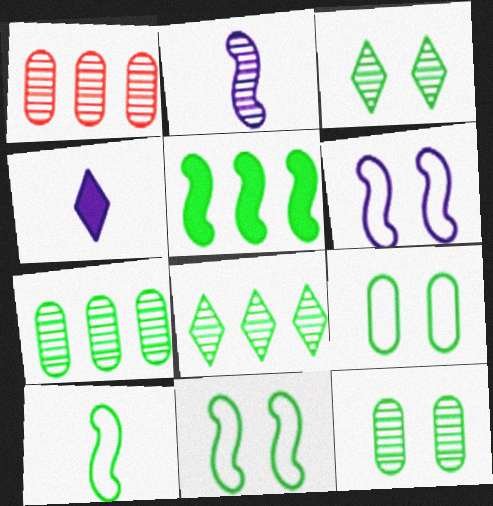[[1, 2, 3], 
[1, 4, 11]]